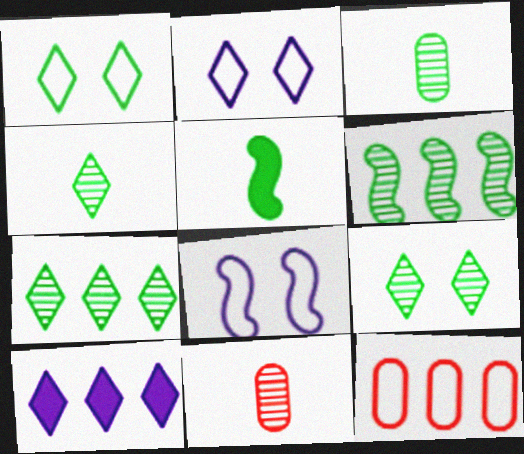[[3, 6, 9], 
[4, 7, 9], 
[6, 10, 12]]